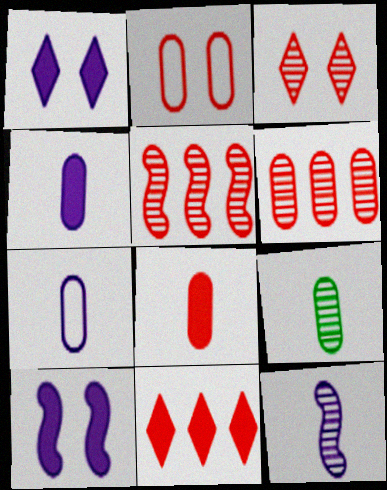[[2, 6, 8], 
[7, 8, 9]]